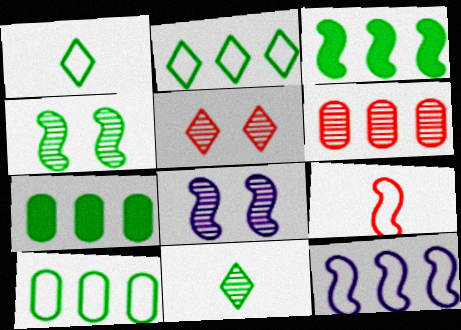[[1, 4, 7], 
[3, 8, 9], 
[6, 8, 11]]